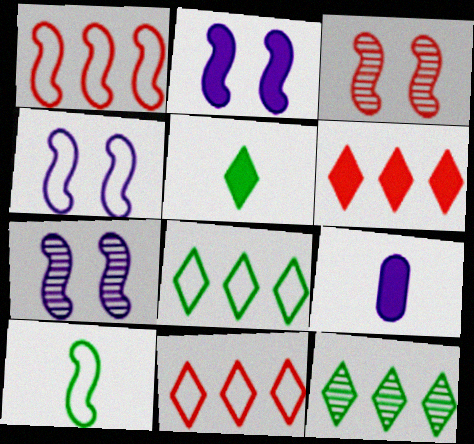[[1, 4, 10], 
[2, 4, 7], 
[3, 8, 9]]